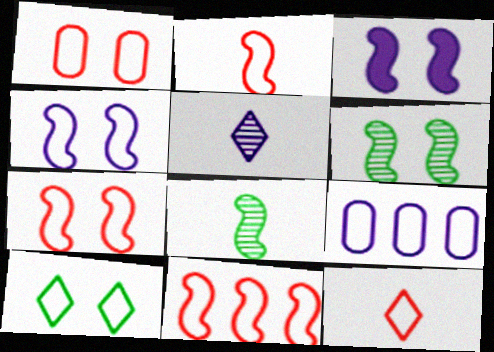[[1, 4, 10], 
[1, 11, 12], 
[2, 7, 11], 
[2, 9, 10], 
[3, 5, 9], 
[3, 6, 7], 
[3, 8, 11]]